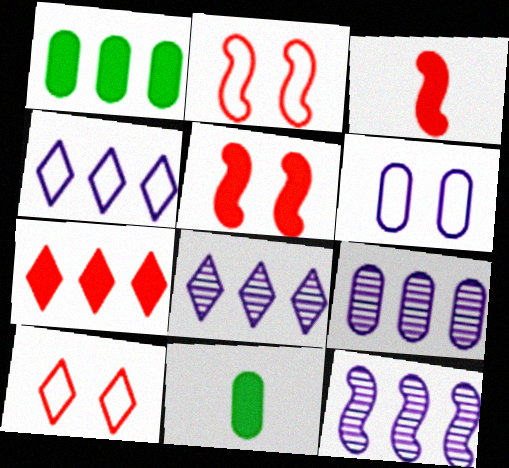[[2, 8, 11], 
[8, 9, 12], 
[10, 11, 12]]